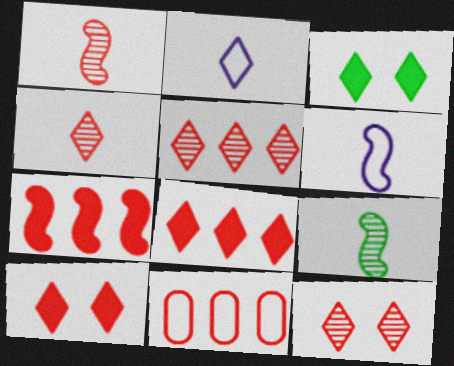[[1, 10, 11], 
[2, 3, 5], 
[4, 5, 12], 
[5, 7, 11]]